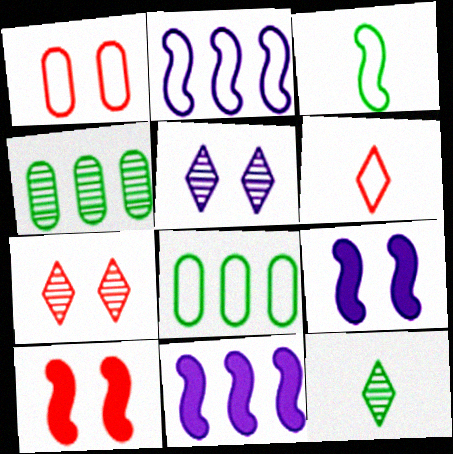[[1, 7, 10], 
[1, 11, 12], 
[4, 6, 9]]